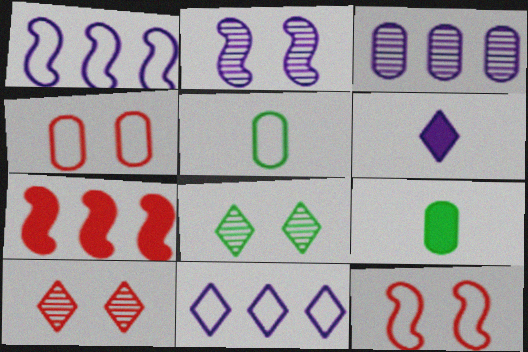[[1, 9, 10], 
[3, 4, 9], 
[5, 11, 12]]